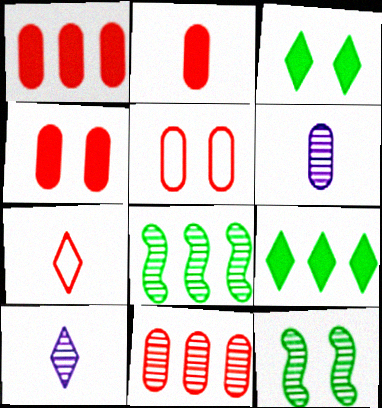[[1, 2, 4], 
[2, 5, 11], 
[10, 11, 12]]